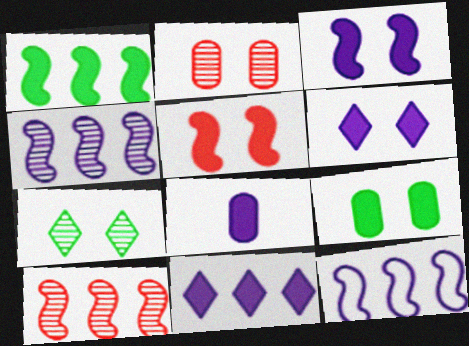[[1, 10, 12], 
[3, 8, 11], 
[5, 6, 9]]